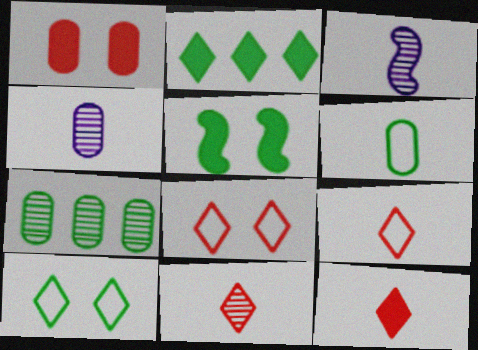[[3, 6, 12], 
[9, 11, 12]]